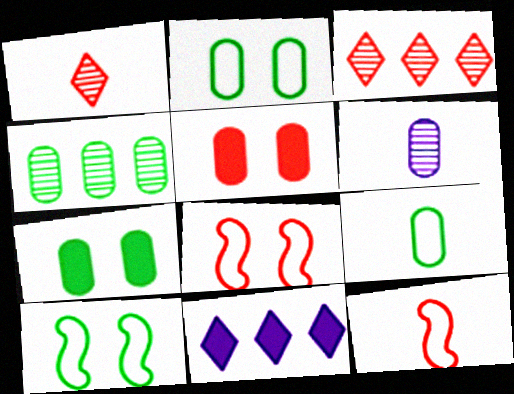[[3, 5, 12], 
[4, 7, 9]]